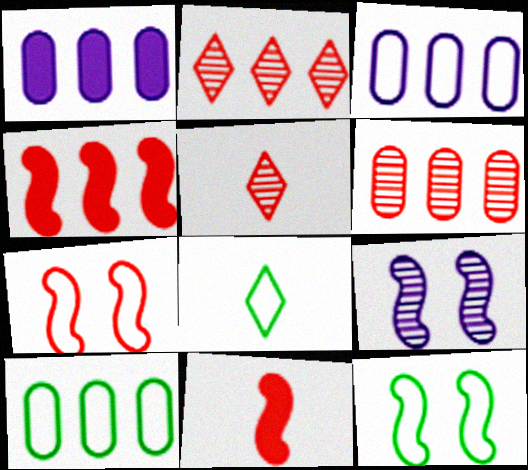[[1, 5, 12], 
[1, 6, 10], 
[3, 7, 8], 
[8, 10, 12]]